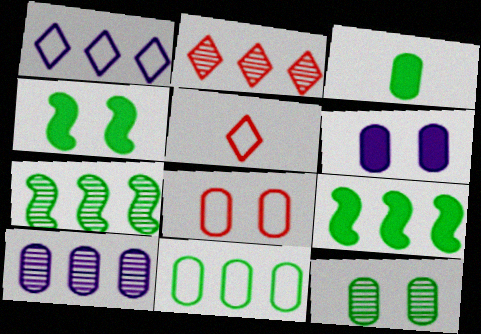[[2, 7, 10], 
[3, 8, 10], 
[3, 11, 12], 
[4, 5, 10], 
[5, 6, 7], 
[6, 8, 12]]